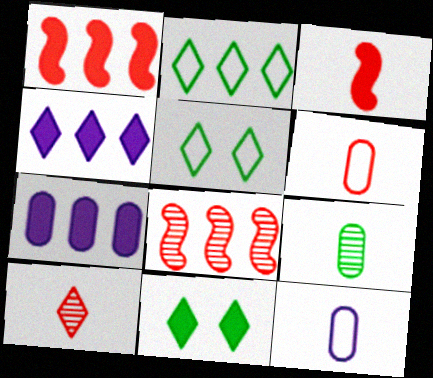[[2, 7, 8], 
[3, 6, 10], 
[3, 7, 11], 
[4, 5, 10], 
[8, 11, 12]]